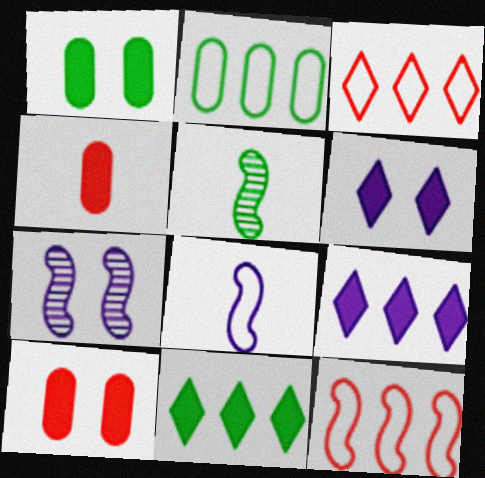[]